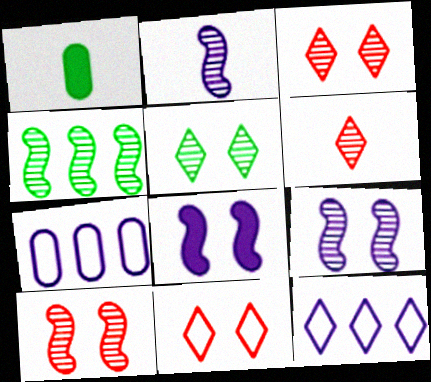[[1, 10, 12], 
[2, 4, 10]]